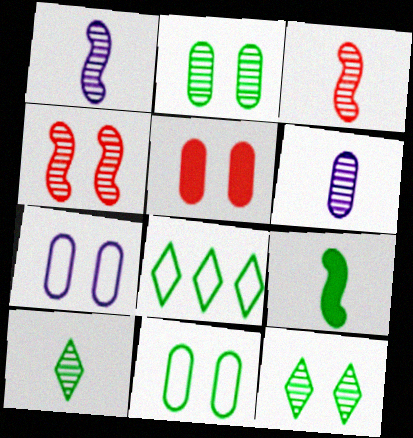[[1, 5, 8], 
[2, 5, 7], 
[2, 8, 9], 
[3, 6, 10]]